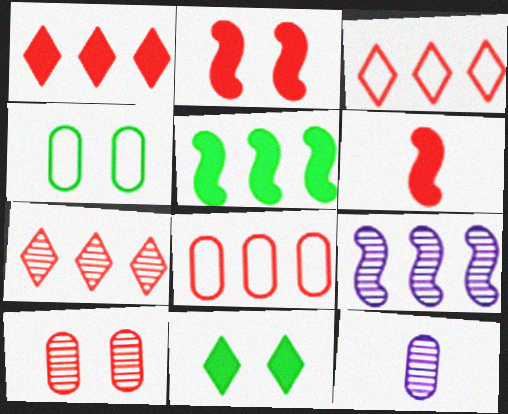[[1, 3, 7], 
[3, 6, 10]]